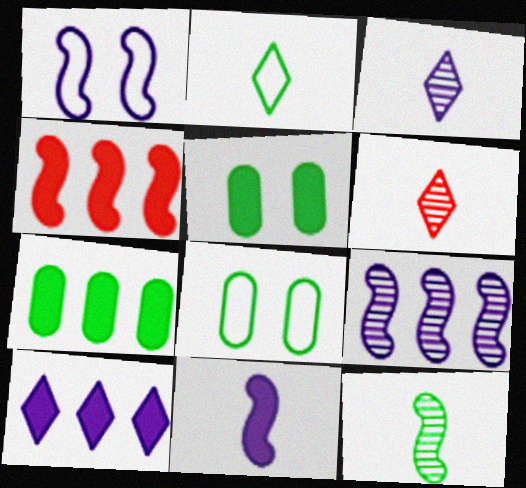[[1, 4, 12], 
[1, 6, 7], 
[1, 9, 11], 
[3, 4, 8], 
[4, 7, 10]]